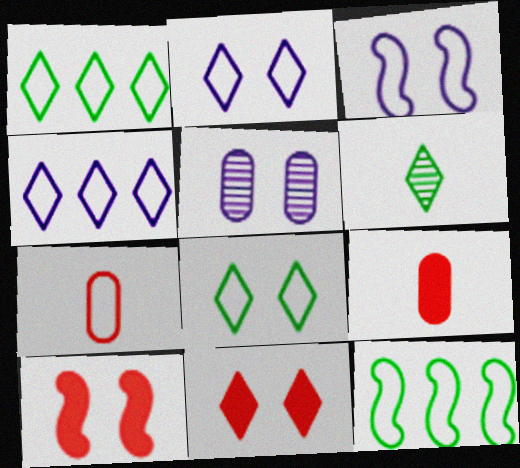[[1, 3, 7], 
[2, 7, 12], 
[4, 6, 11], 
[5, 8, 10]]